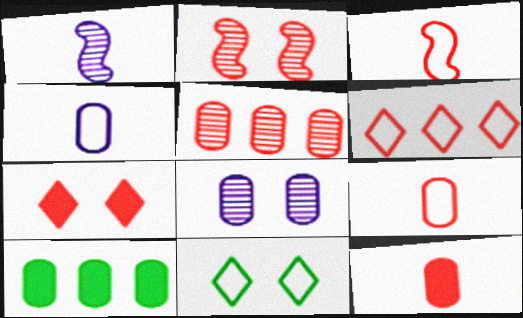[[2, 6, 12], 
[3, 5, 7], 
[8, 9, 10]]